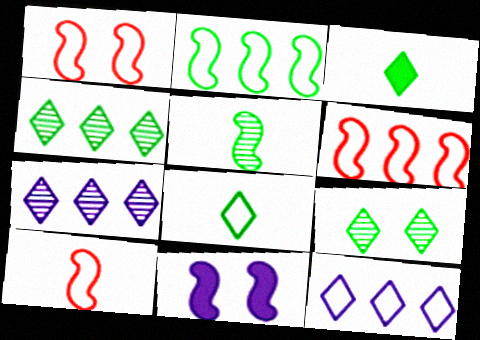[[1, 6, 10], 
[5, 6, 11]]